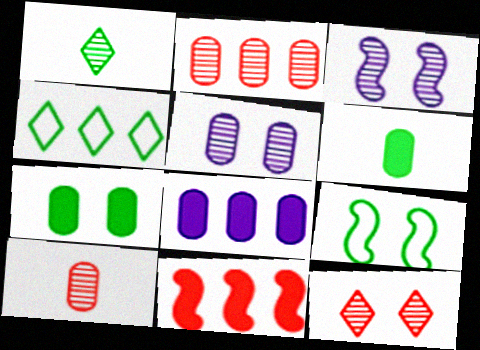[[1, 2, 3]]